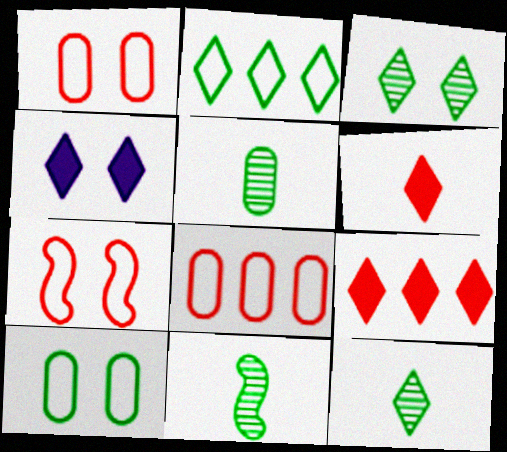[[4, 8, 11], 
[5, 11, 12]]